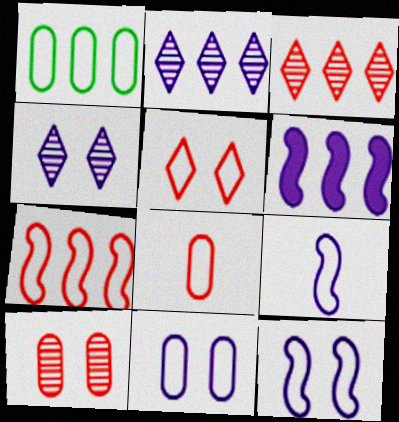[[1, 3, 6], 
[1, 5, 9], 
[1, 8, 11], 
[5, 7, 8]]